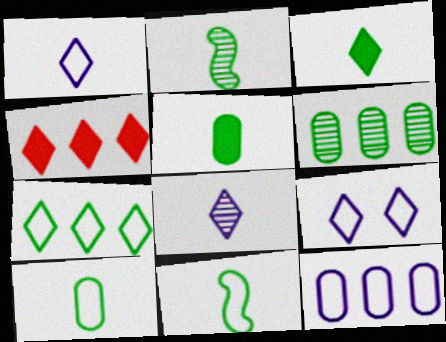[[2, 3, 10]]